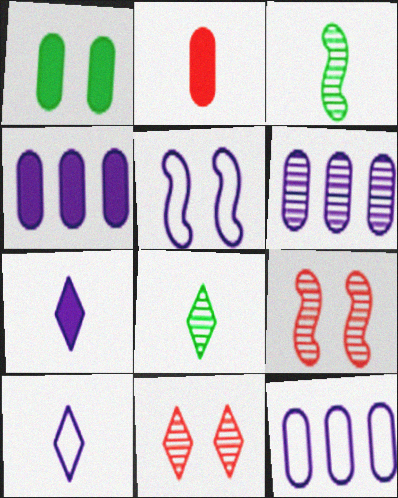[[1, 2, 4], 
[1, 5, 11], 
[2, 3, 10], 
[3, 6, 11], 
[4, 6, 12], 
[5, 6, 7], 
[5, 10, 12], 
[6, 8, 9]]